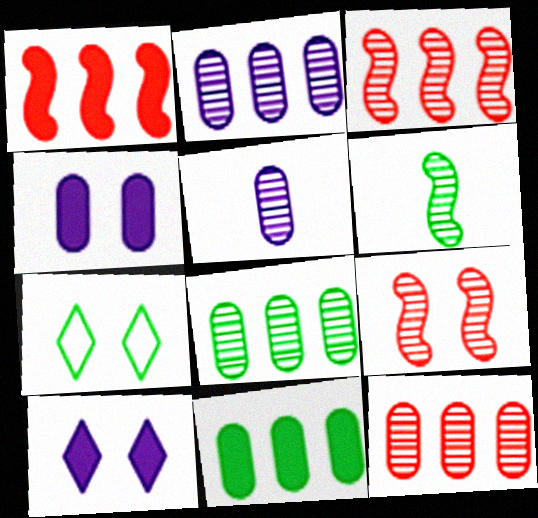[[1, 5, 7], 
[2, 8, 12], 
[4, 7, 9], 
[6, 7, 11]]